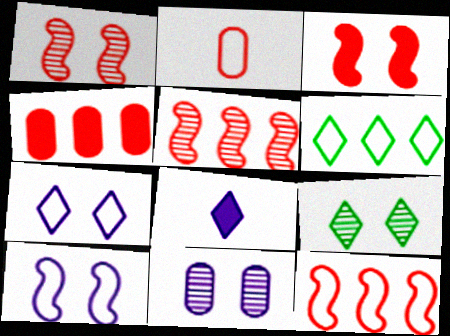[[1, 9, 11], 
[2, 6, 10]]